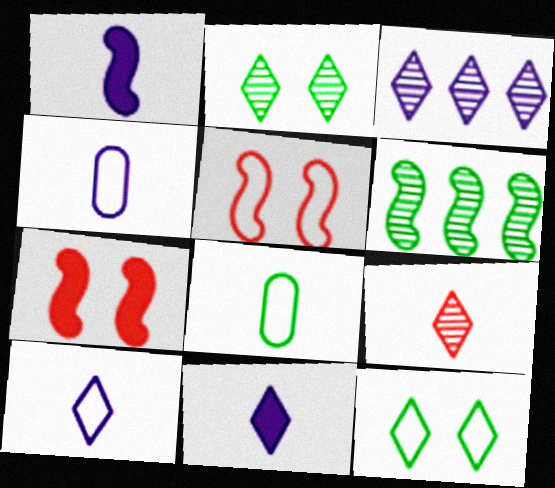[[1, 5, 6], 
[1, 8, 9], 
[2, 3, 9], 
[3, 7, 8]]